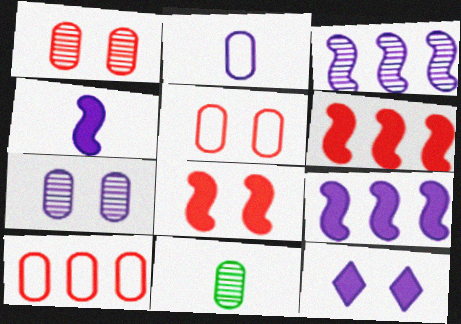[[2, 3, 12]]